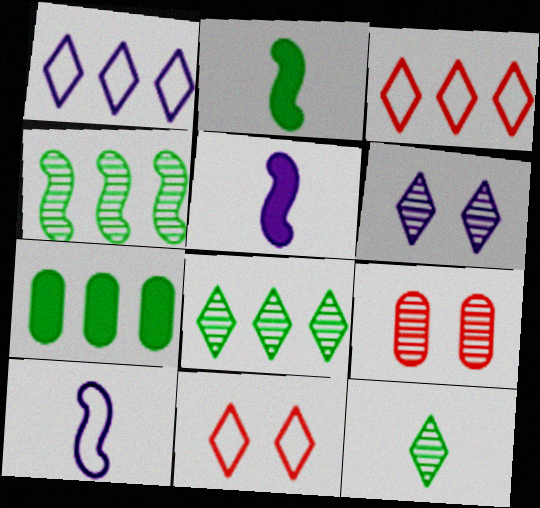[[1, 2, 9]]